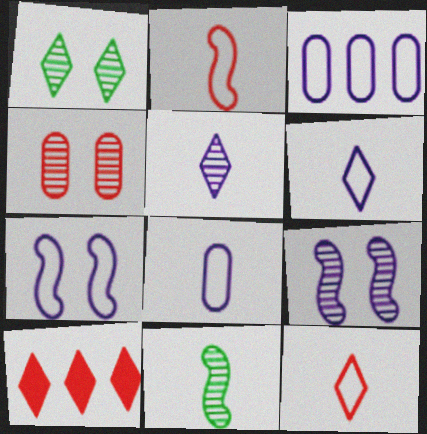[[1, 4, 9], 
[1, 6, 10], 
[2, 4, 10], 
[3, 6, 7]]